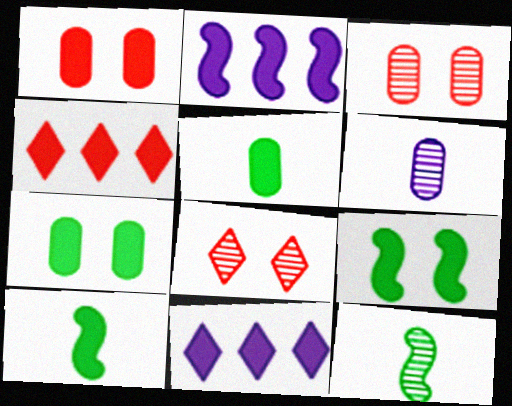[[1, 10, 11]]